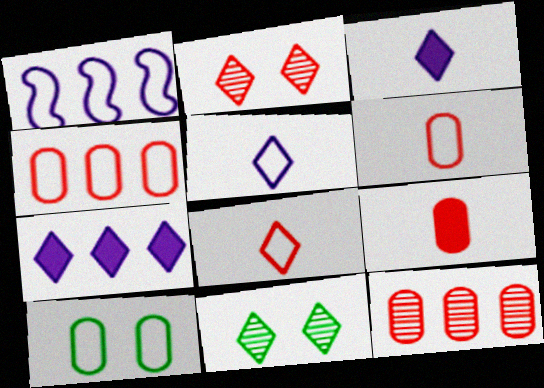[[1, 8, 10], 
[1, 9, 11], 
[7, 8, 11]]